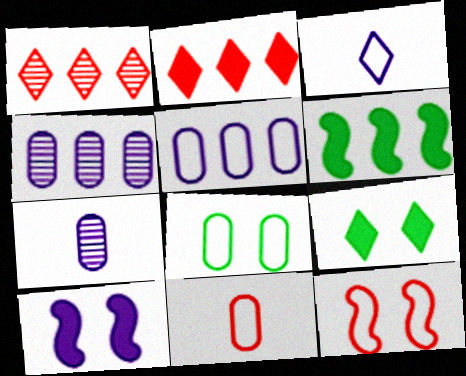[[1, 3, 9], 
[1, 5, 6], 
[3, 4, 10], 
[5, 8, 11]]